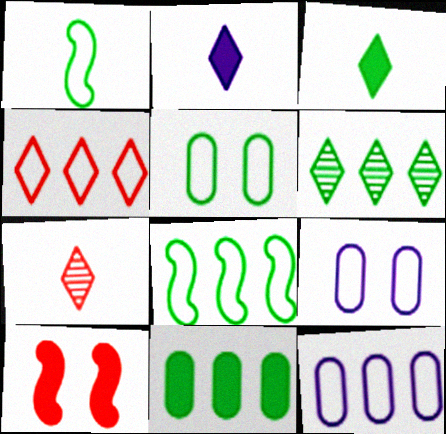[[1, 4, 9], 
[2, 10, 11], 
[4, 8, 12], 
[6, 8, 11]]